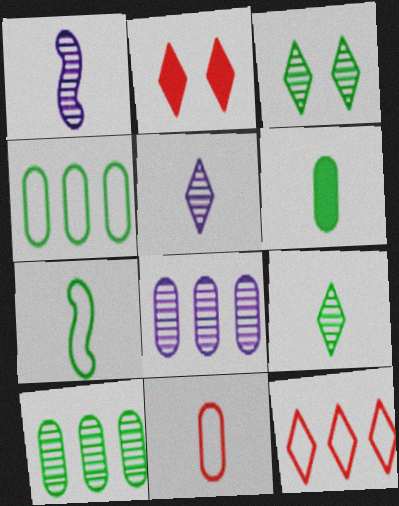[[1, 2, 4], 
[2, 7, 8], 
[6, 7, 9]]